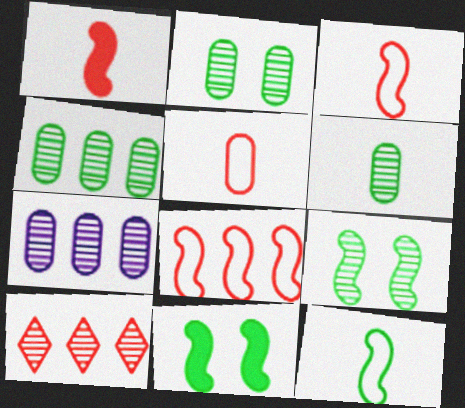[[2, 4, 6]]